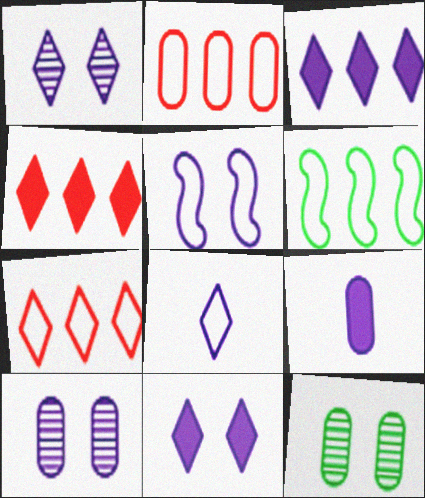[[1, 3, 8], 
[2, 9, 12], 
[5, 10, 11]]